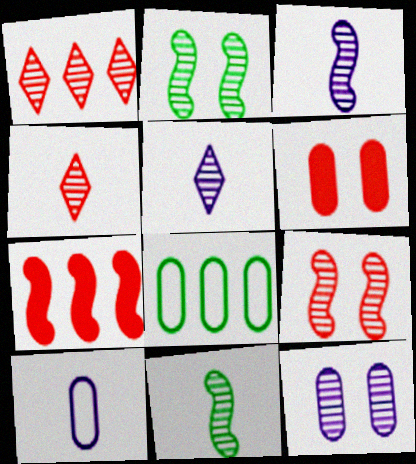[[1, 11, 12]]